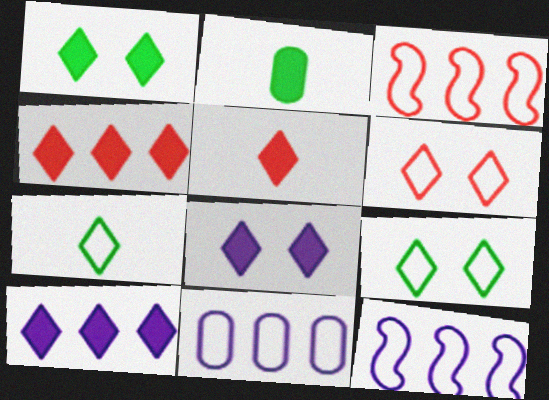[[1, 5, 10]]